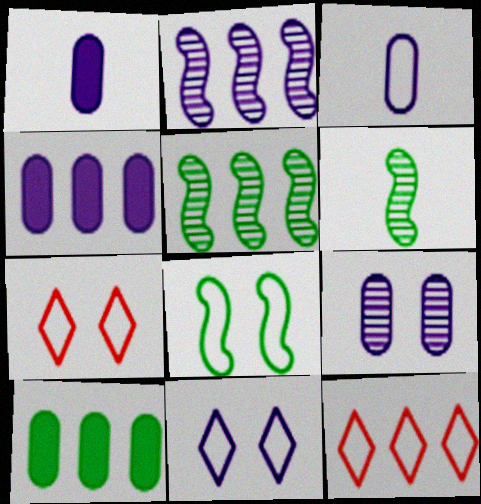[[1, 2, 11], 
[1, 5, 7], 
[2, 10, 12], 
[3, 4, 9], 
[3, 8, 12], 
[4, 5, 12], 
[4, 6, 7]]